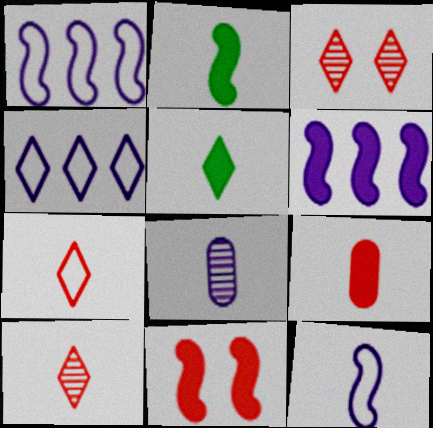[[2, 6, 11], 
[2, 7, 8], 
[3, 4, 5]]